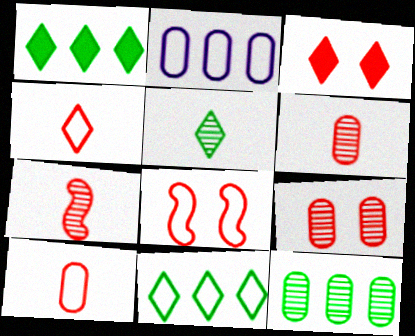[[3, 8, 9]]